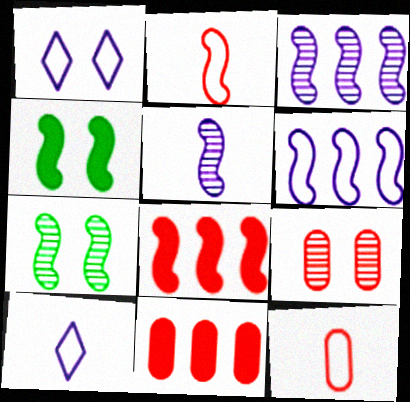[[1, 4, 9], 
[2, 3, 4], 
[7, 10, 11], 
[9, 11, 12]]